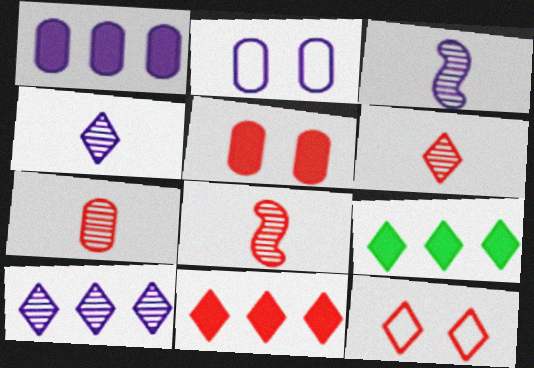[[2, 8, 9], 
[4, 9, 12], 
[6, 7, 8], 
[6, 11, 12]]